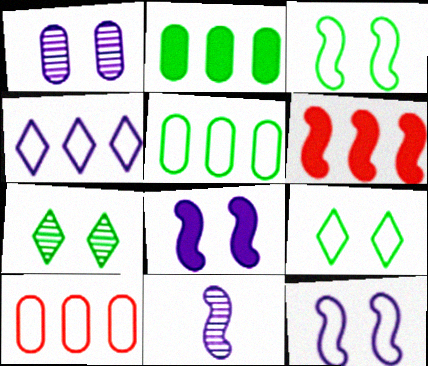[[3, 6, 11]]